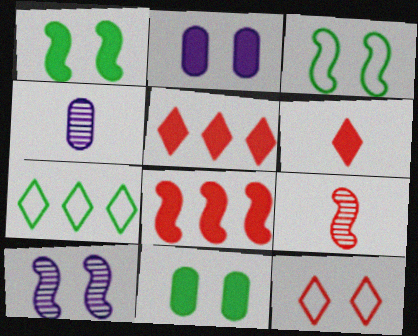[[2, 7, 9], 
[3, 4, 5], 
[10, 11, 12]]